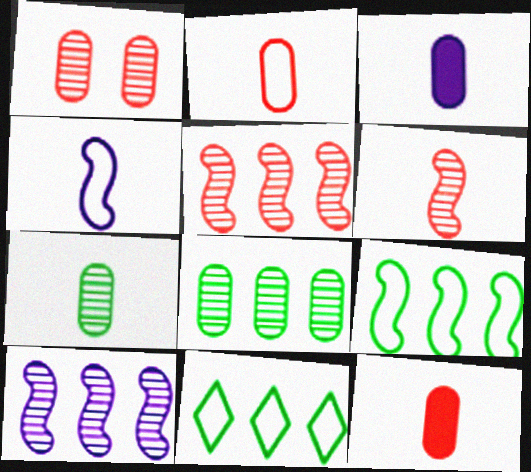[[2, 3, 7]]